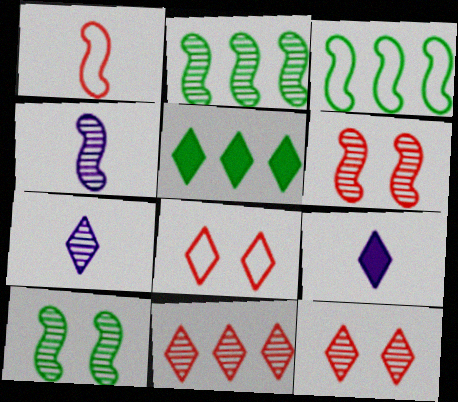[[2, 4, 6], 
[5, 7, 8]]